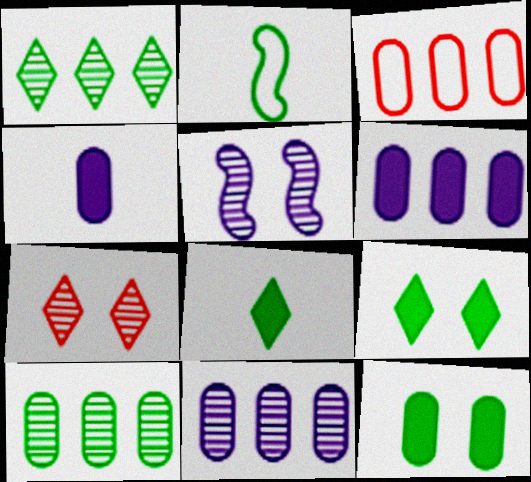[[1, 2, 12], 
[2, 6, 7], 
[2, 9, 10], 
[3, 5, 8], 
[3, 6, 10]]